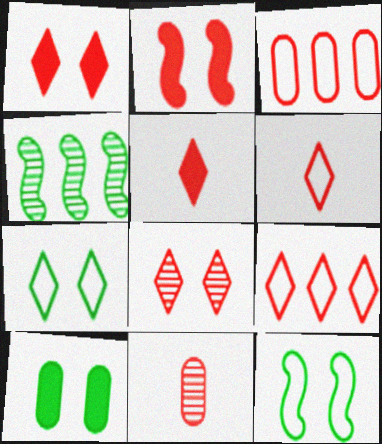[[2, 9, 11], 
[5, 8, 9]]